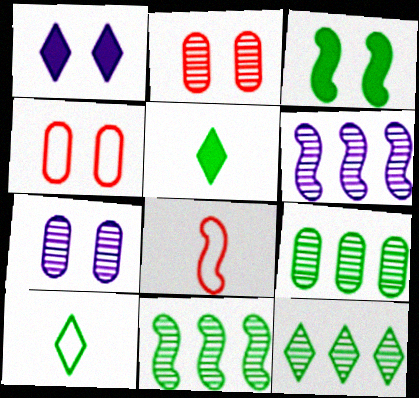[[1, 8, 9], 
[3, 6, 8], 
[3, 9, 10], 
[4, 5, 6], 
[9, 11, 12]]